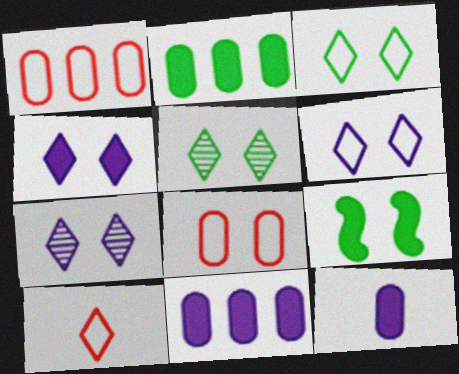[[4, 6, 7], 
[7, 8, 9]]